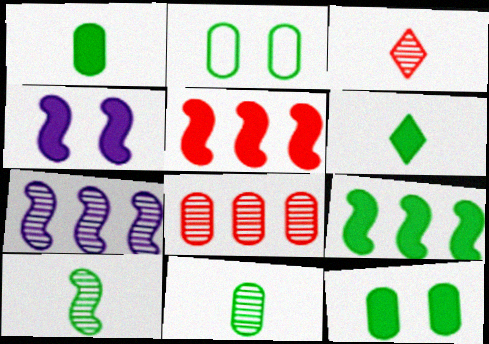[[6, 9, 12]]